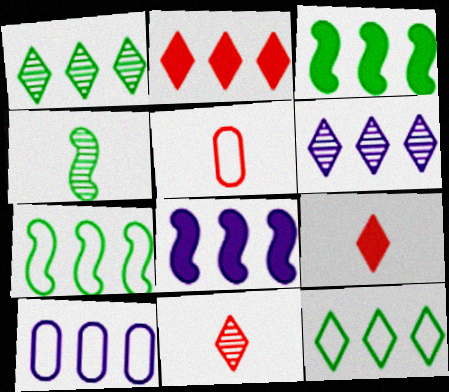[[2, 6, 12], 
[6, 8, 10]]